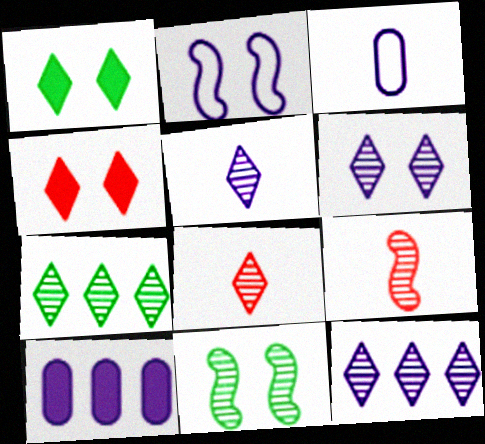[[2, 5, 10], 
[5, 6, 12], 
[6, 7, 8]]